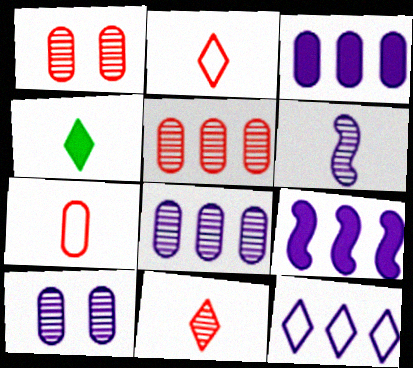[[4, 6, 7], 
[8, 9, 12]]